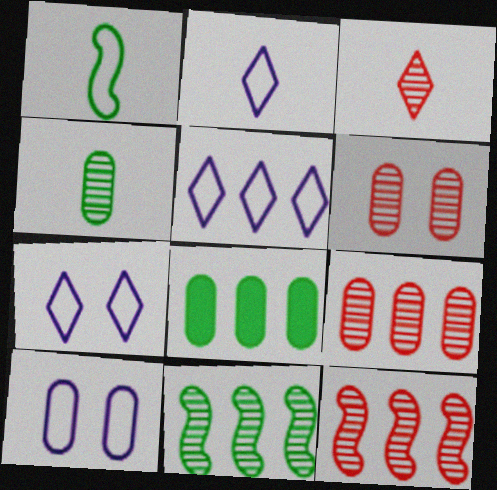[[2, 5, 7], 
[3, 6, 12], 
[5, 8, 12]]